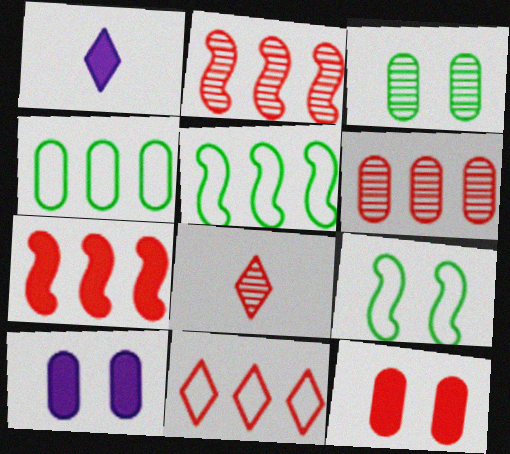[[1, 6, 9], 
[5, 8, 10], 
[6, 7, 11]]